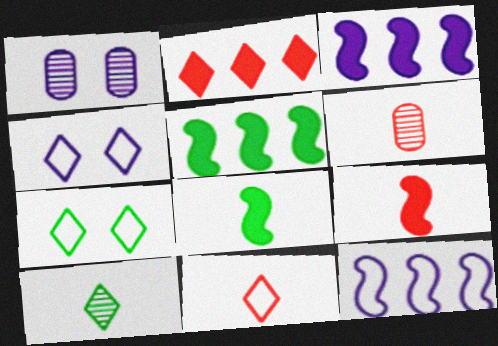[[1, 5, 11], 
[2, 4, 10], 
[3, 6, 7], 
[4, 5, 6], 
[6, 9, 11]]